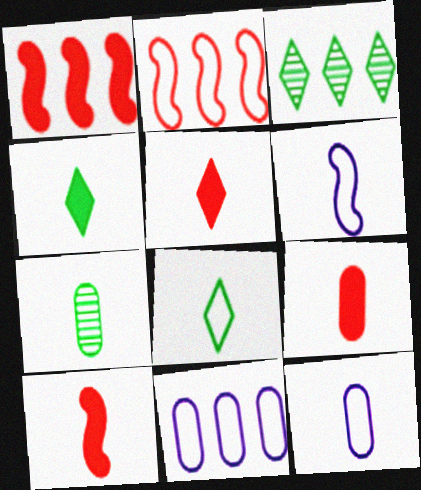[[1, 3, 11], 
[5, 6, 7], 
[5, 9, 10], 
[7, 9, 12]]